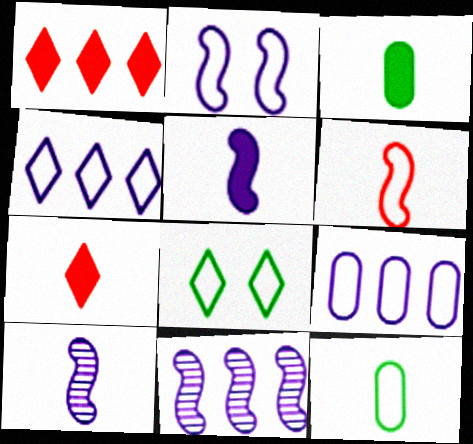[[2, 5, 11], 
[3, 5, 7], 
[6, 8, 9], 
[7, 10, 12]]